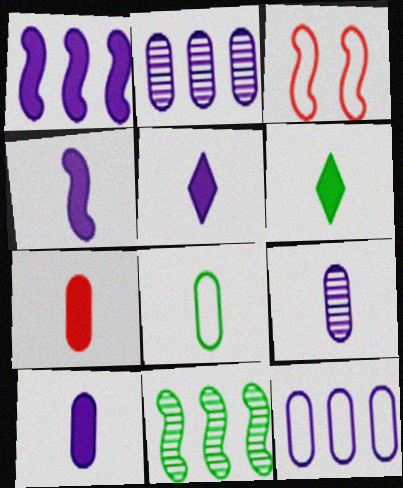[[2, 3, 6], 
[3, 4, 11], 
[4, 5, 10], 
[4, 6, 7], 
[7, 8, 9]]